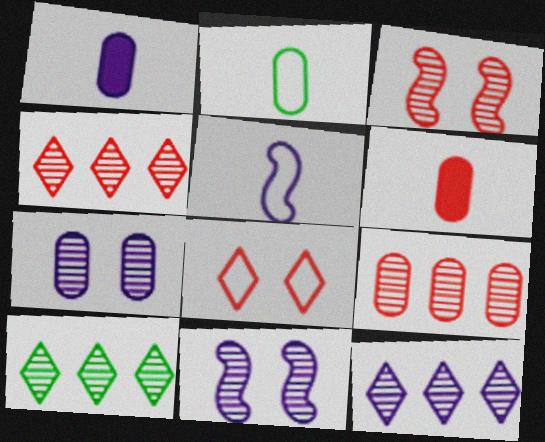[[4, 10, 12]]